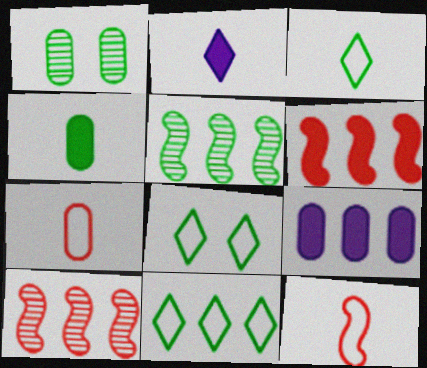[[1, 7, 9], 
[3, 8, 11], 
[4, 5, 8], 
[9, 10, 11]]